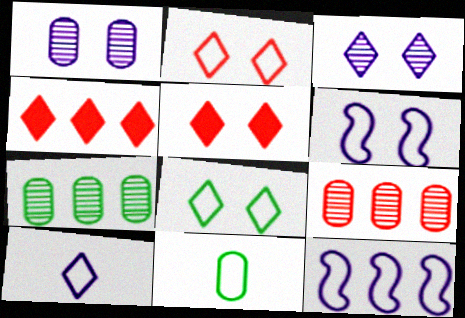[[2, 11, 12], 
[3, 5, 8], 
[4, 7, 12]]